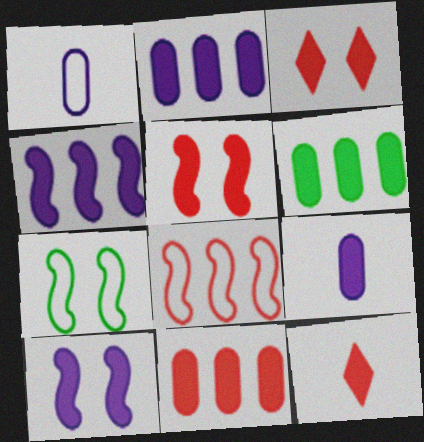[[2, 6, 11], 
[5, 11, 12], 
[6, 10, 12]]